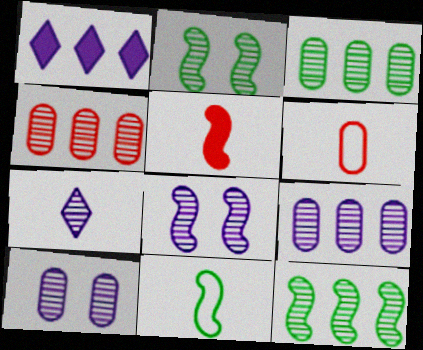[[1, 2, 6], 
[2, 4, 7], 
[3, 4, 9], 
[7, 8, 9]]